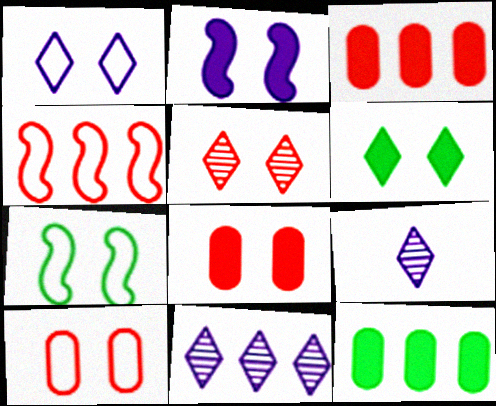[[1, 5, 6], 
[1, 7, 10], 
[2, 6, 8], 
[3, 7, 9], 
[4, 11, 12]]